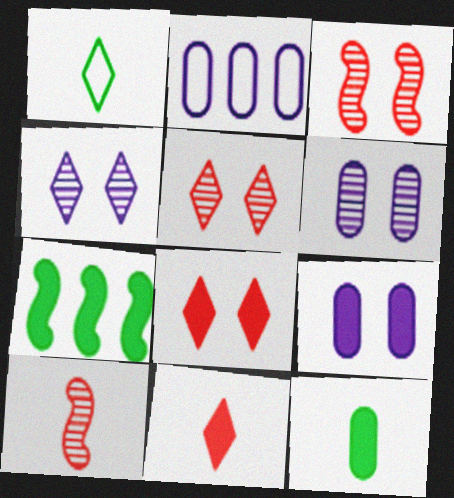[[7, 9, 11]]